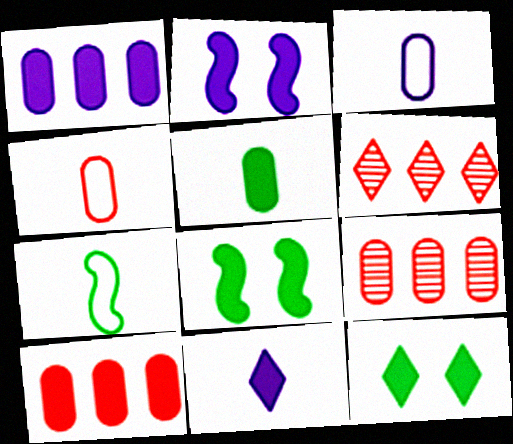[[1, 2, 11], 
[3, 6, 8], 
[8, 10, 11]]